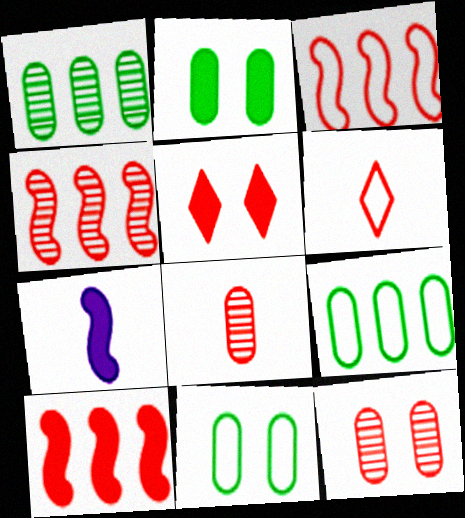[[3, 4, 10], 
[3, 5, 8], 
[6, 10, 12]]